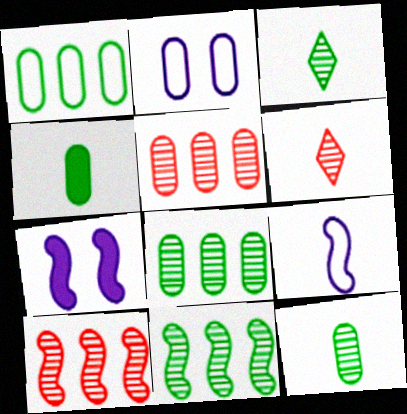[[1, 6, 7], 
[2, 4, 5], 
[4, 6, 9]]